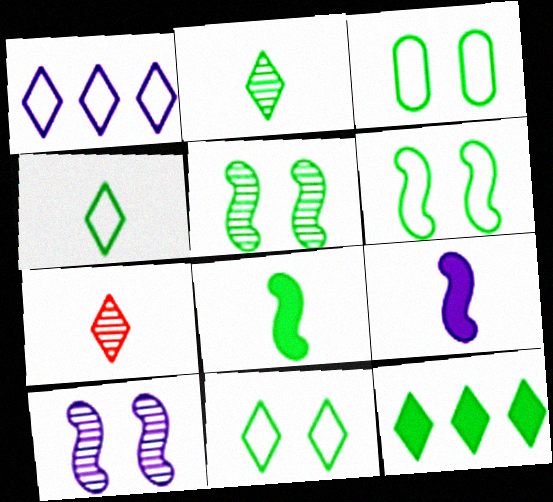[[2, 11, 12], 
[3, 6, 11]]